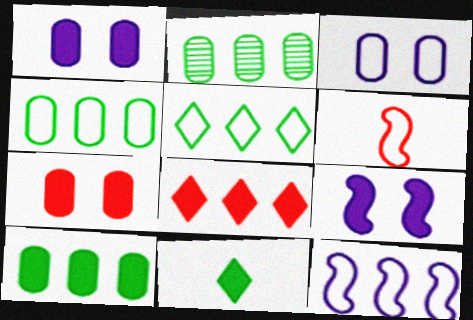[[2, 4, 10], 
[2, 8, 12], 
[3, 5, 6]]